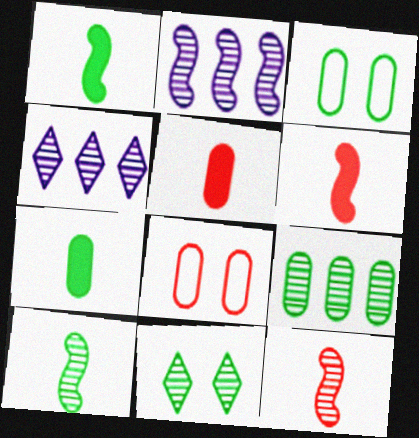[[1, 4, 8], 
[3, 4, 6], 
[3, 7, 9], 
[9, 10, 11]]